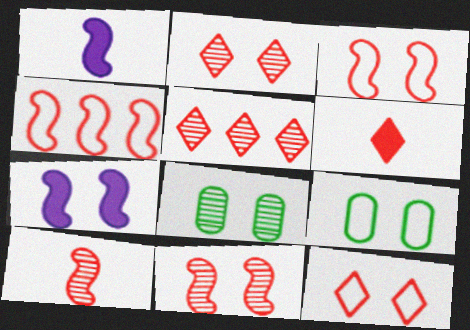[[1, 5, 9], 
[2, 7, 9], 
[5, 6, 12], 
[7, 8, 12]]